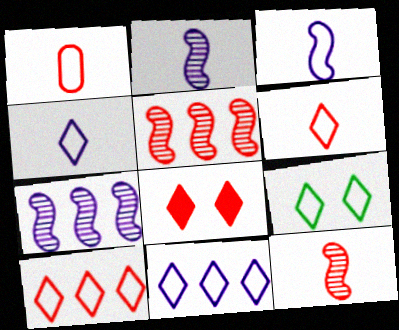[[1, 5, 8], 
[4, 9, 10], 
[6, 9, 11]]